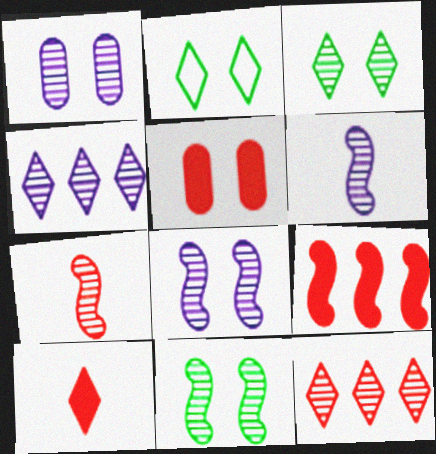[[1, 4, 6], 
[2, 4, 10], 
[2, 5, 8], 
[5, 9, 10]]